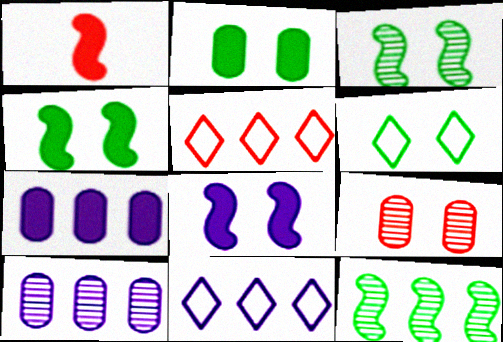[[1, 5, 9], 
[1, 6, 10], 
[2, 3, 6], 
[5, 7, 12], 
[6, 8, 9]]